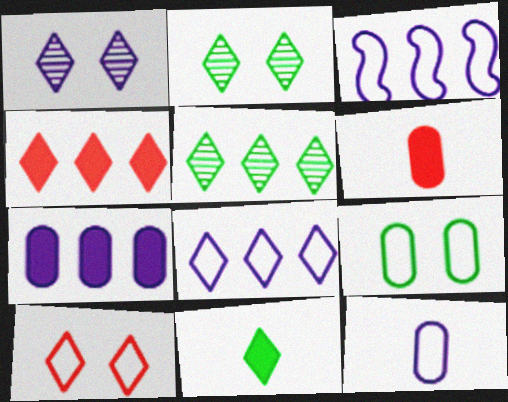[[2, 3, 6], 
[4, 5, 8]]